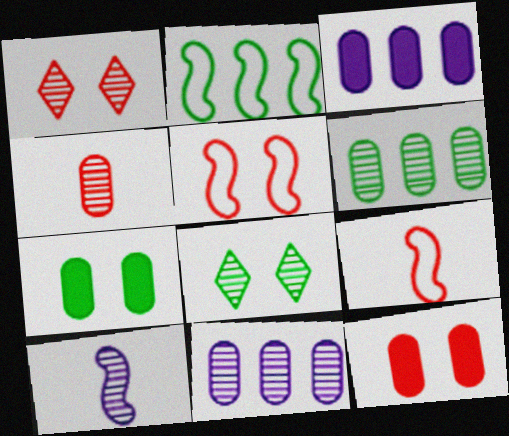[[1, 5, 12], 
[1, 6, 10], 
[3, 8, 9]]